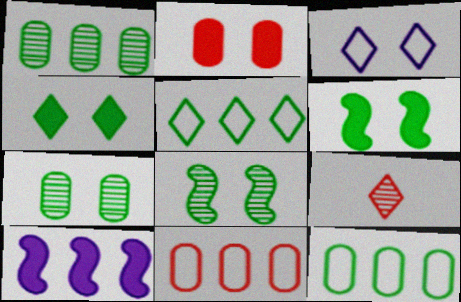[[2, 3, 8]]